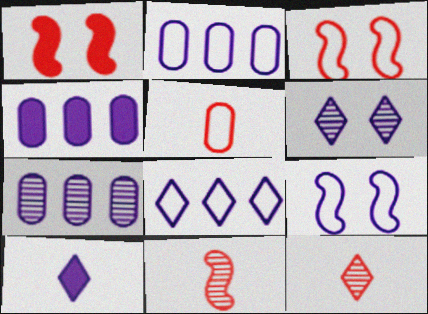[[2, 4, 7], 
[6, 8, 10], 
[7, 9, 10]]